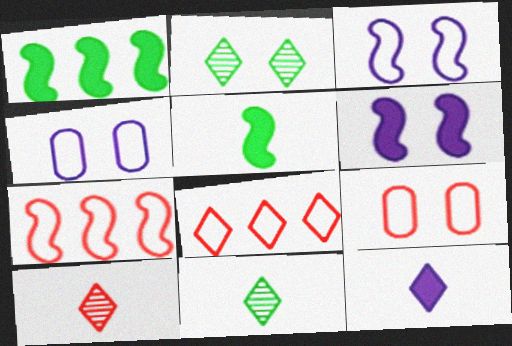[[1, 4, 10], 
[2, 6, 9], 
[2, 8, 12]]